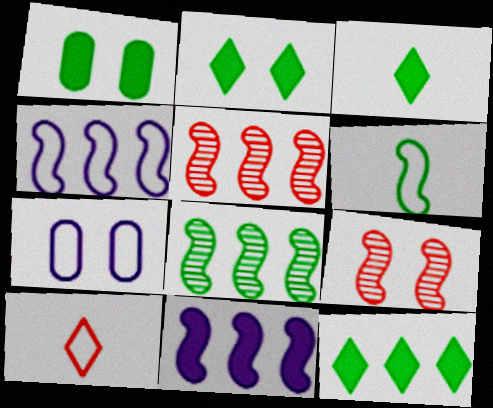[[2, 3, 12], 
[2, 7, 9], 
[3, 5, 7], 
[6, 9, 11]]